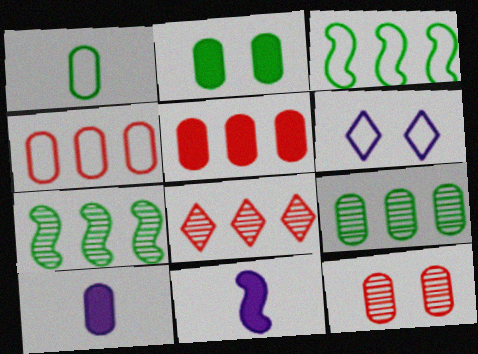[[1, 2, 9], 
[2, 5, 10]]